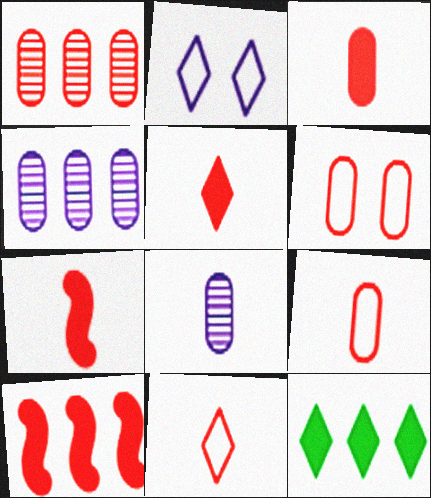[[1, 3, 6], 
[3, 5, 7]]